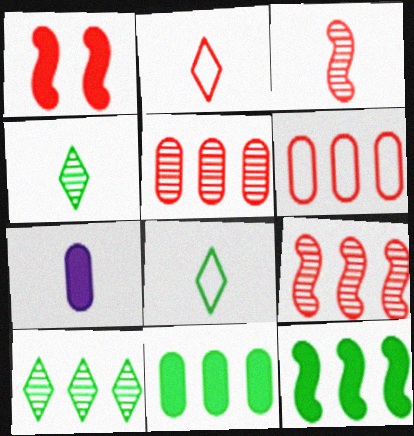[[1, 2, 5], 
[3, 7, 8]]